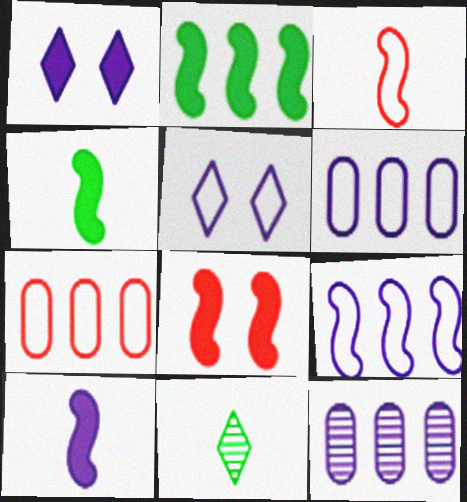[[2, 8, 10], 
[5, 10, 12], 
[6, 8, 11]]